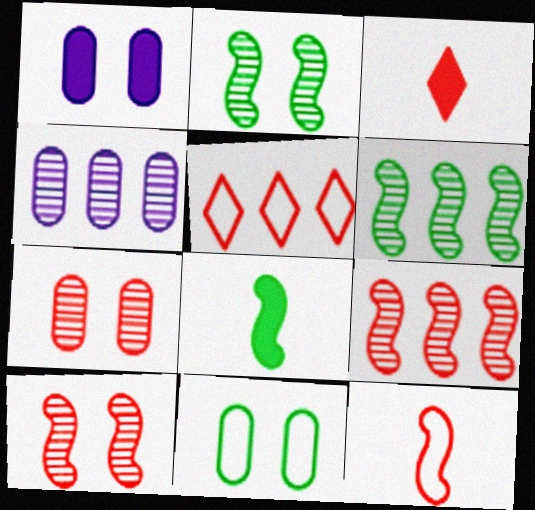[[1, 7, 11]]